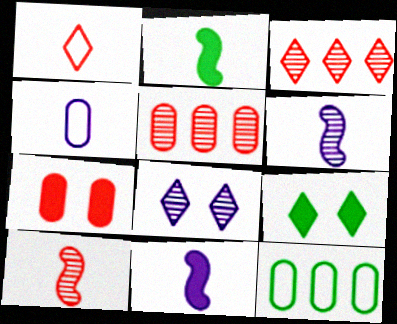[]